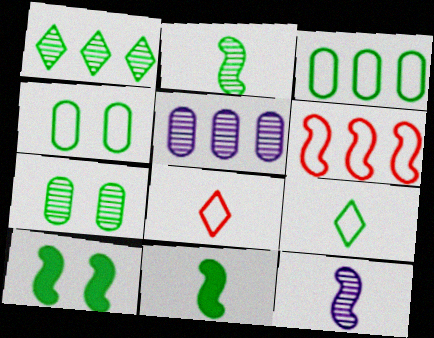[[1, 2, 7], 
[1, 4, 11], 
[5, 8, 10], 
[6, 10, 12]]